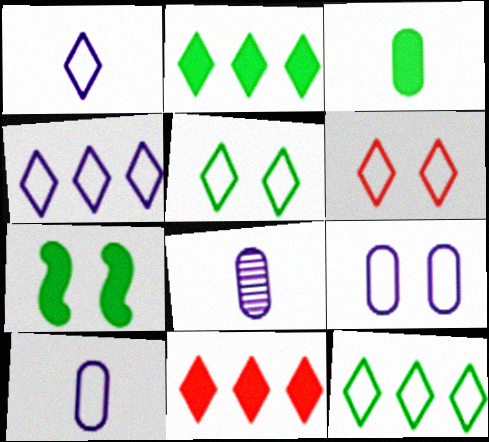[[1, 6, 12], 
[2, 3, 7]]